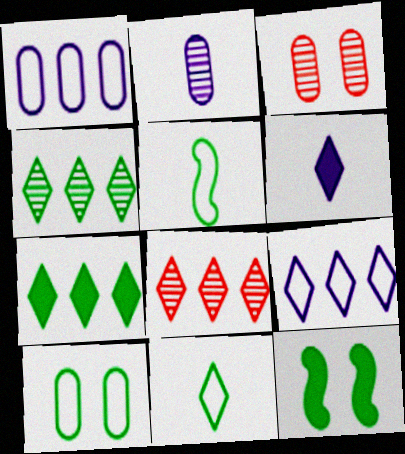[[7, 8, 9]]